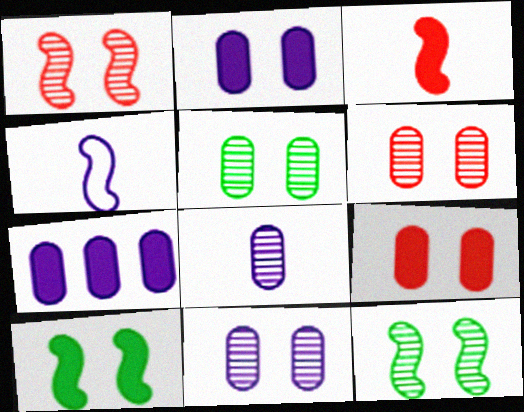[[5, 6, 11]]